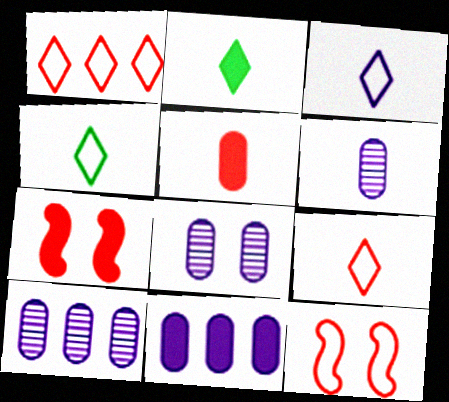[[2, 7, 11], 
[2, 10, 12], 
[3, 4, 9], 
[4, 7, 10], 
[6, 8, 10]]